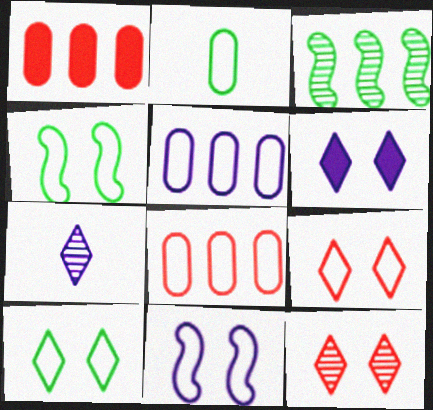[[1, 4, 7], 
[6, 10, 12]]